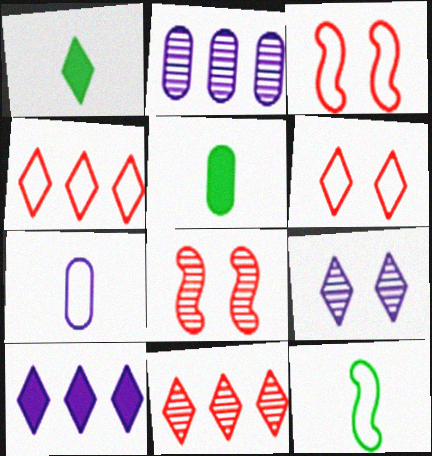[[1, 2, 3], 
[1, 4, 9]]